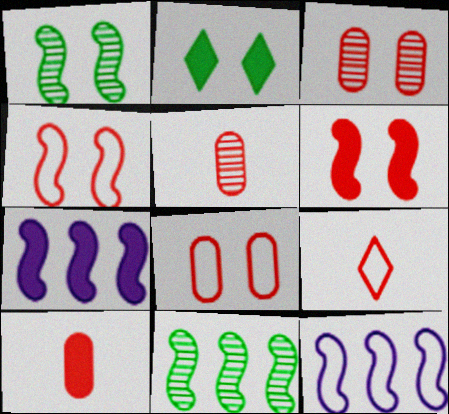[[2, 5, 12], 
[2, 7, 10]]